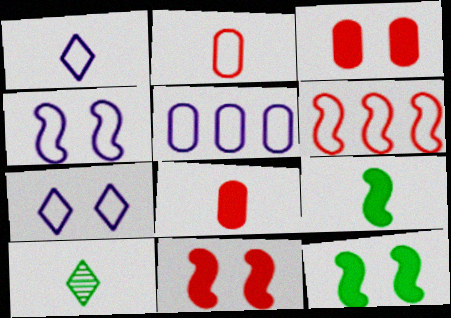[[1, 4, 5], 
[5, 10, 11]]